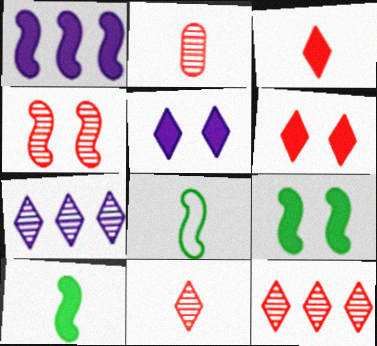[[1, 4, 8], 
[2, 4, 12]]